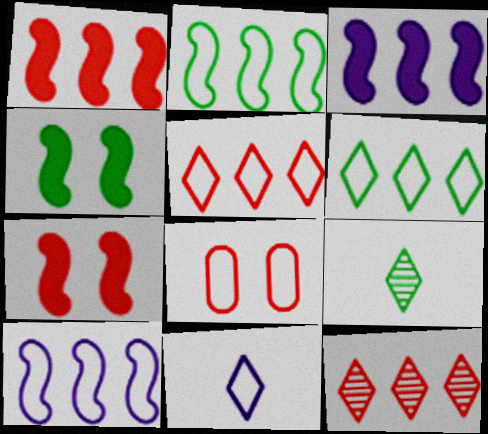[[2, 8, 11], 
[3, 8, 9]]